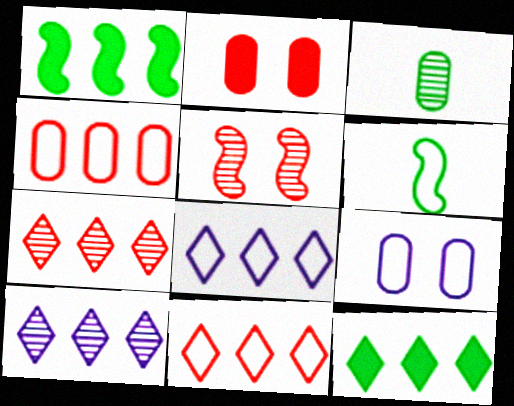[[1, 4, 10], 
[2, 6, 10], 
[3, 5, 10], 
[6, 9, 11], 
[7, 8, 12], 
[10, 11, 12]]